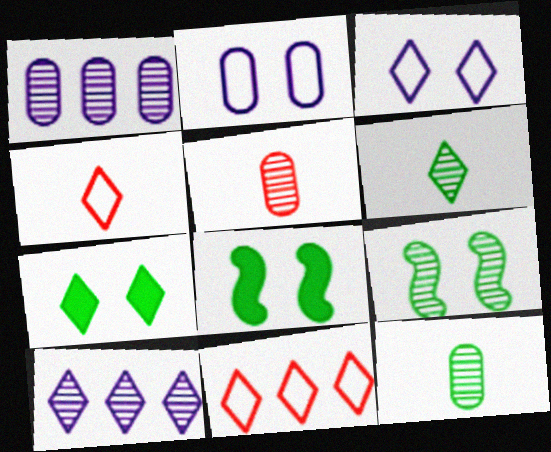[[1, 4, 8], 
[4, 7, 10], 
[5, 9, 10]]